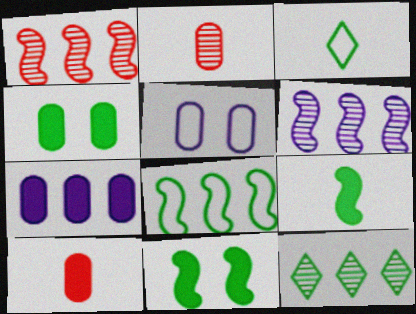[[4, 7, 10]]